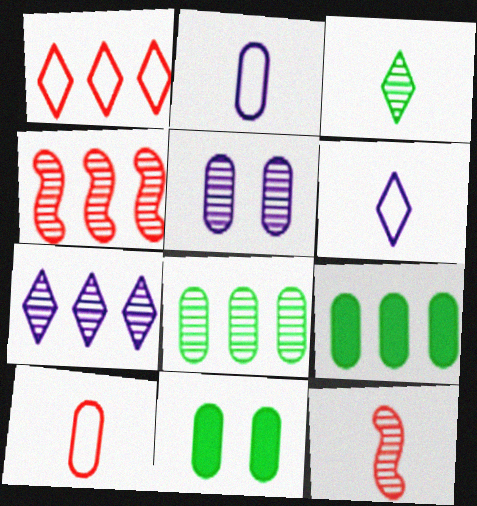[[3, 4, 5], 
[4, 6, 11], 
[4, 7, 8], 
[5, 9, 10]]